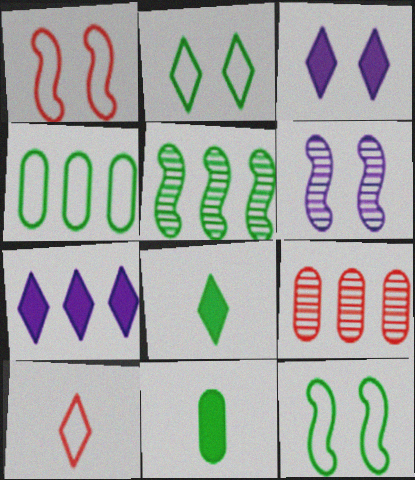[[2, 5, 11]]